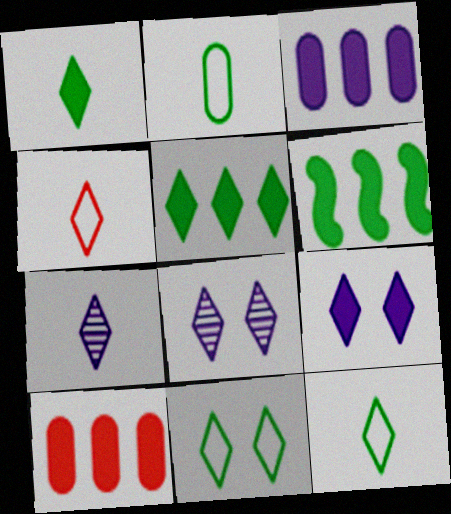[[1, 4, 7], 
[4, 5, 8]]